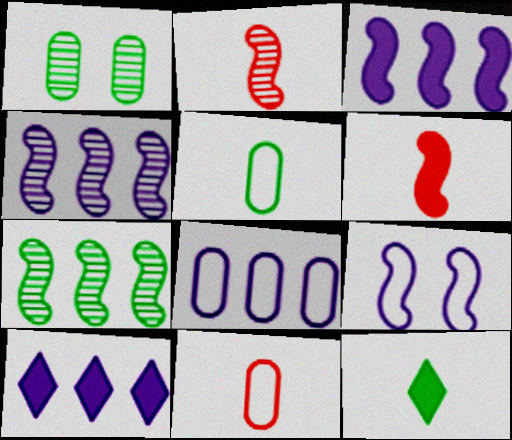[[4, 8, 10], 
[6, 7, 9]]